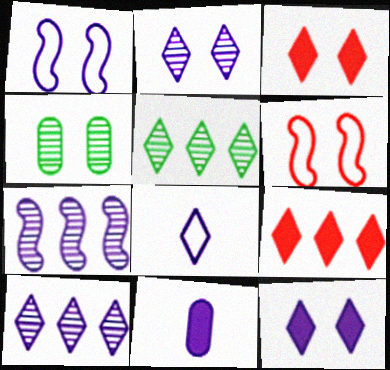[[1, 3, 4], 
[1, 10, 11], 
[3, 5, 8], 
[4, 6, 12], 
[5, 6, 11], 
[8, 10, 12]]